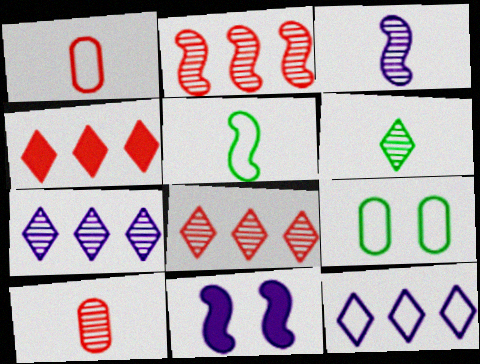[[2, 5, 11], 
[3, 4, 9], 
[3, 6, 10]]